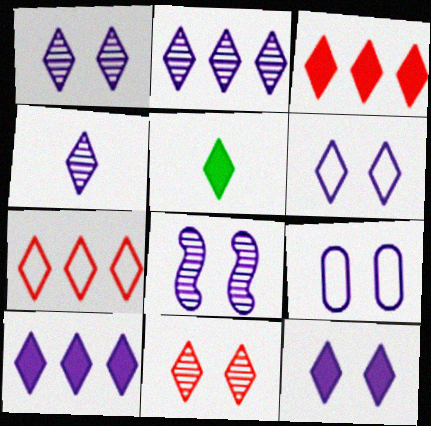[[1, 2, 4], 
[1, 5, 7], 
[1, 6, 12], 
[3, 5, 12], 
[4, 6, 10], 
[8, 9, 12]]